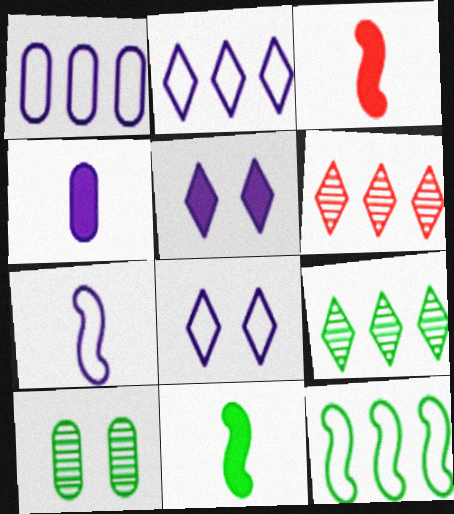[[1, 7, 8], 
[2, 3, 10]]